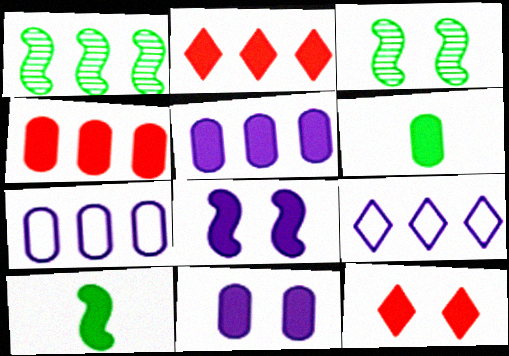[[1, 2, 7], 
[1, 4, 9], 
[2, 6, 8], 
[2, 10, 11], 
[4, 6, 11], 
[5, 10, 12]]